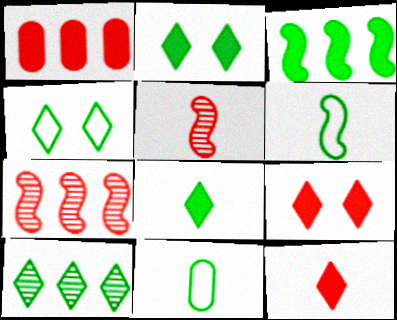[[4, 8, 10]]